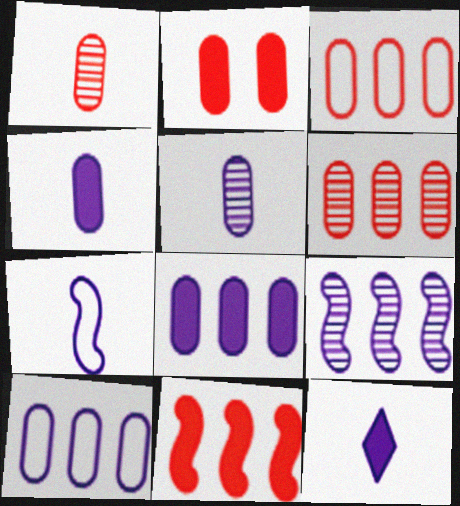[[1, 2, 3], 
[5, 7, 12]]